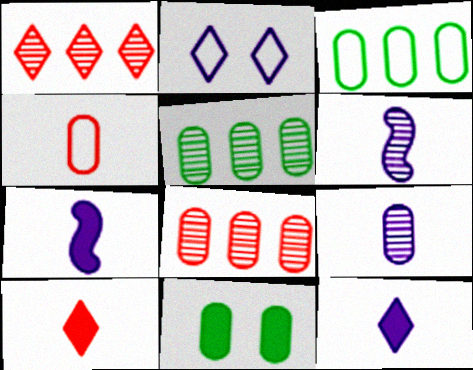[]